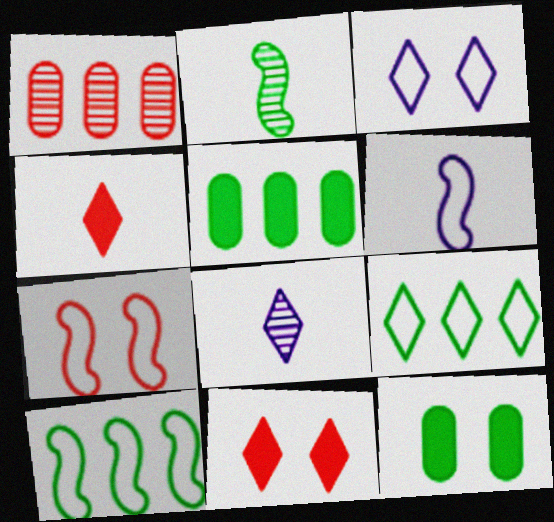[[1, 4, 7], 
[2, 9, 12], 
[5, 7, 8], 
[6, 7, 10], 
[8, 9, 11]]